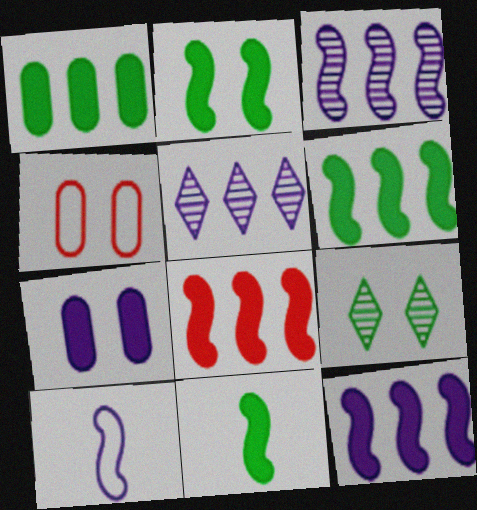[[2, 6, 11], 
[4, 5, 11], 
[5, 7, 10], 
[6, 8, 12]]